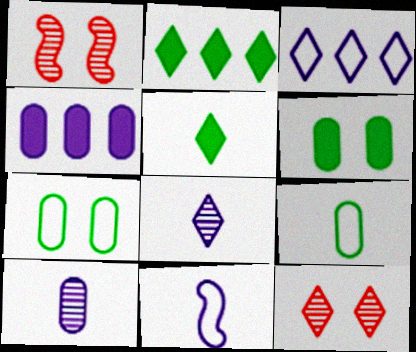[[3, 5, 12]]